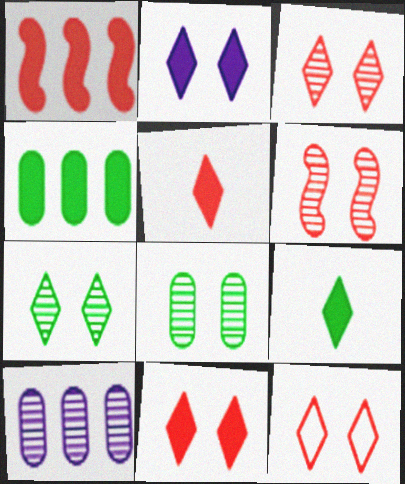[[2, 7, 12], 
[3, 11, 12]]